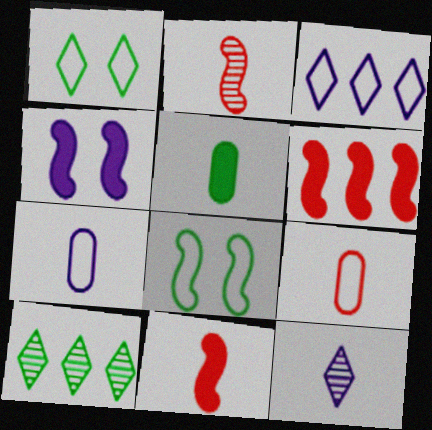[[3, 8, 9], 
[4, 9, 10], 
[5, 8, 10]]